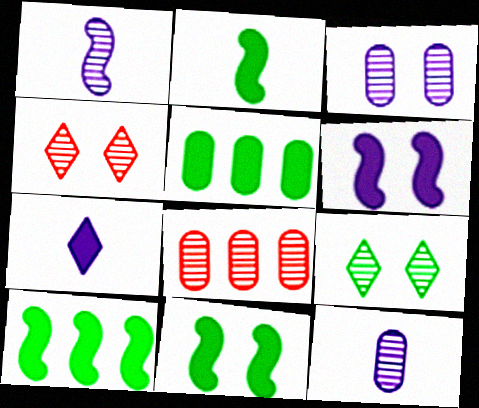[[1, 8, 9], 
[2, 10, 11]]